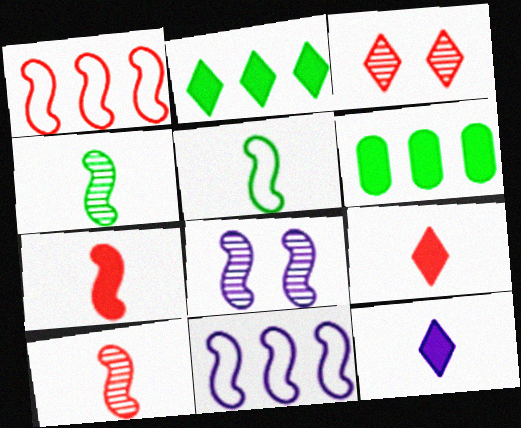[]